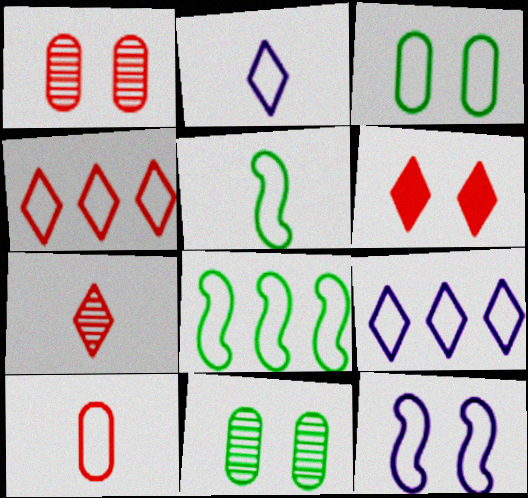[[2, 5, 10], 
[4, 6, 7], 
[6, 11, 12]]